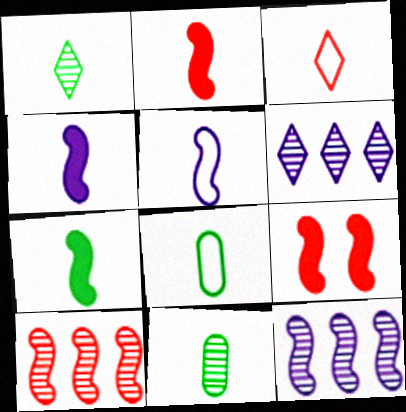[[1, 7, 8], 
[2, 4, 7], 
[3, 4, 11], 
[3, 5, 8], 
[6, 8, 9]]